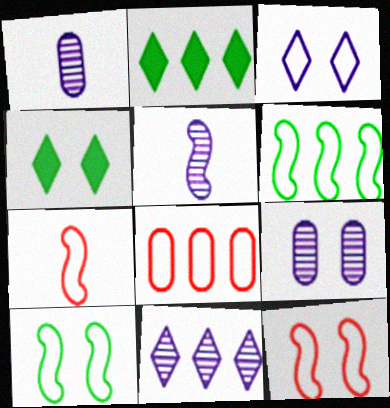[[1, 2, 12], 
[2, 7, 9], 
[4, 5, 8], 
[4, 9, 12], 
[5, 9, 11]]